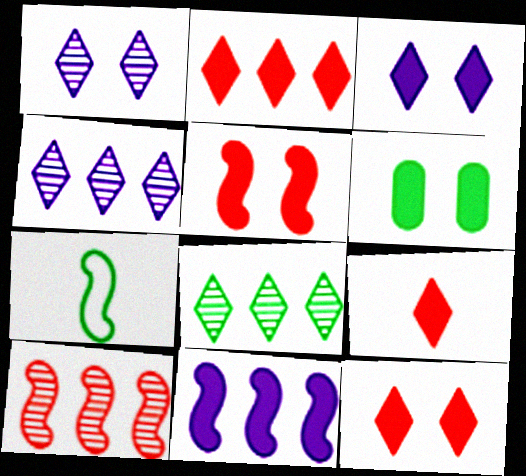[[2, 9, 12], 
[3, 5, 6], 
[6, 7, 8], 
[6, 9, 11]]